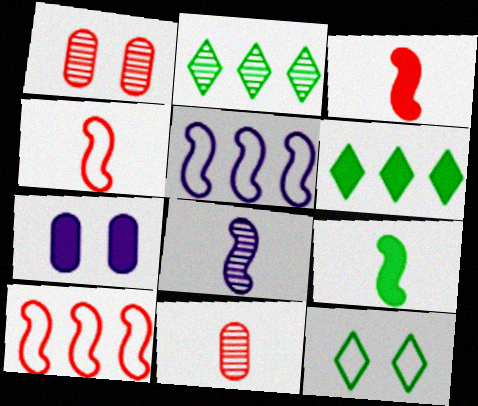[[1, 2, 8], 
[2, 4, 7], 
[3, 6, 7], 
[4, 8, 9]]